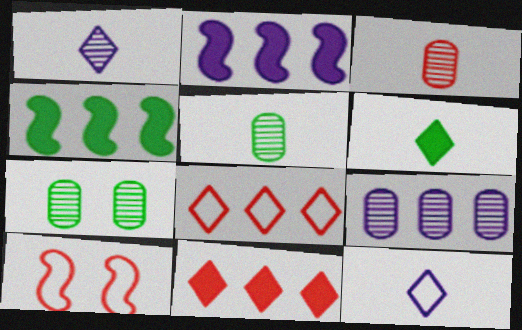[[3, 7, 9], 
[3, 10, 11], 
[4, 8, 9], 
[6, 9, 10]]